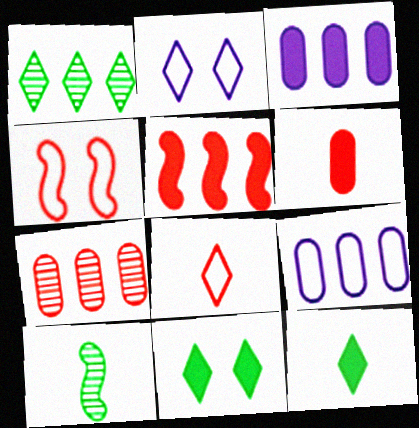[[1, 5, 9]]